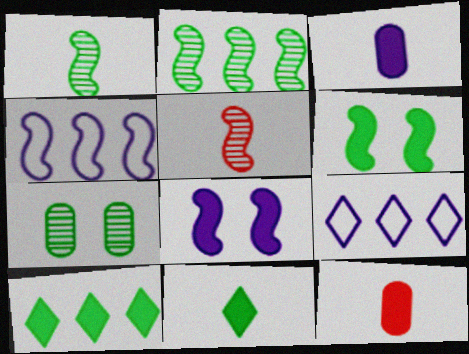[[4, 5, 6], 
[8, 10, 12]]